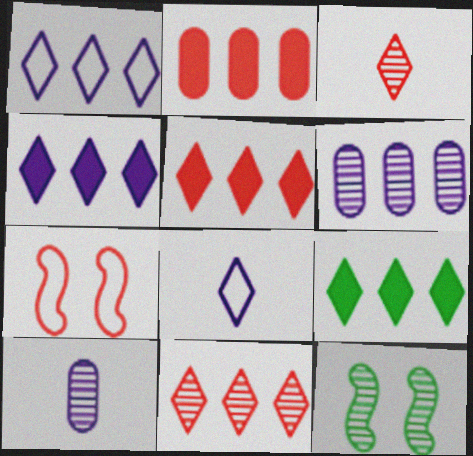[[1, 9, 11], 
[2, 3, 7], 
[2, 8, 12], 
[3, 6, 12], 
[4, 5, 9], 
[7, 9, 10], 
[10, 11, 12]]